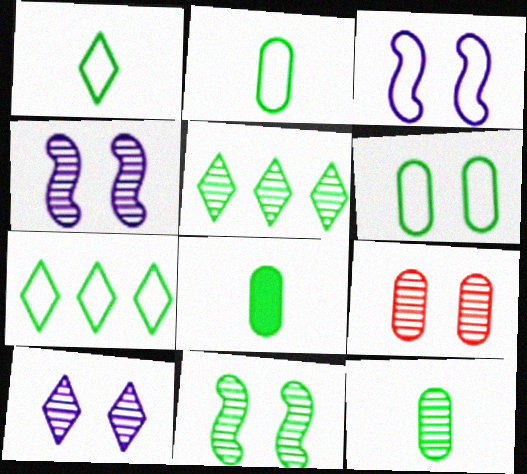[[2, 8, 12], 
[5, 11, 12], 
[7, 8, 11], 
[9, 10, 11]]